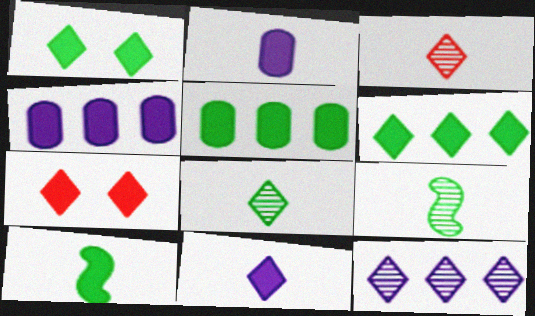[[1, 5, 10], 
[4, 7, 10], 
[6, 7, 11]]